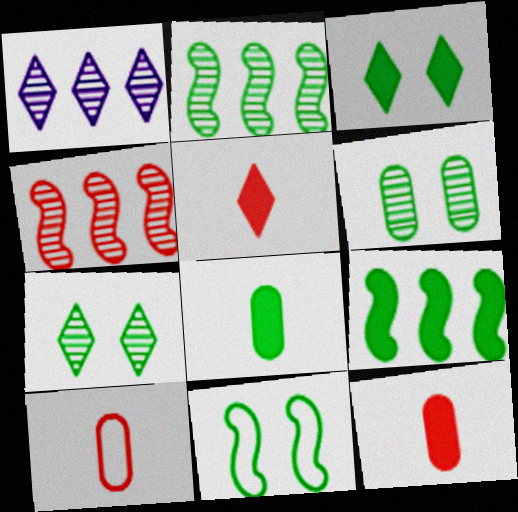[[1, 11, 12], 
[3, 6, 11], 
[3, 8, 9]]